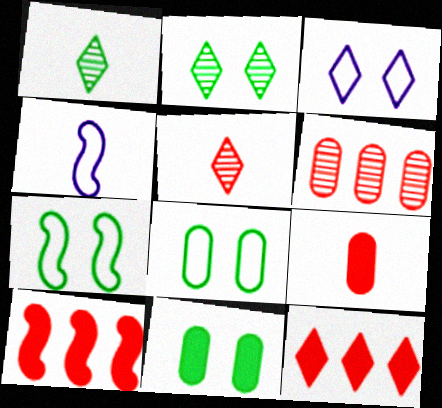[[1, 3, 12], 
[1, 4, 9], 
[2, 7, 11]]